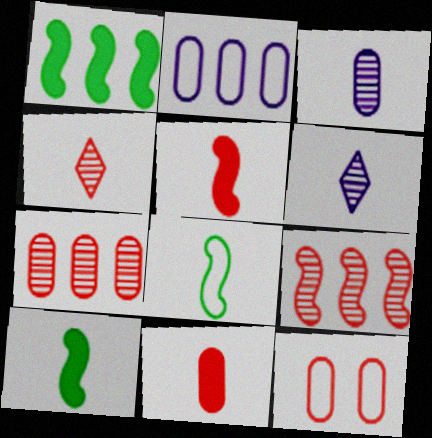[[1, 6, 12], 
[6, 8, 11], 
[7, 11, 12]]